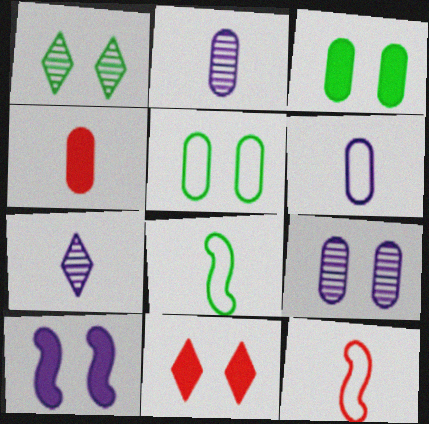[[3, 10, 11], 
[4, 7, 8]]